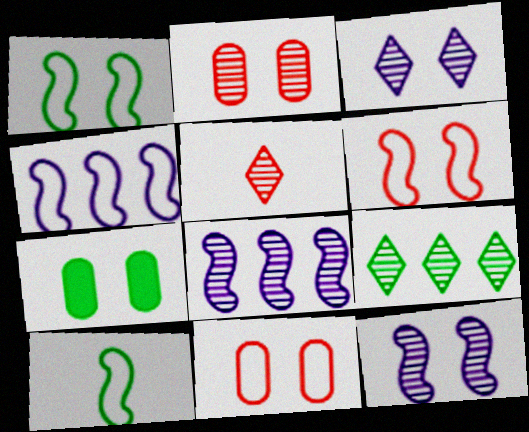[[3, 5, 9], 
[3, 6, 7], 
[4, 5, 7], 
[4, 6, 10], 
[7, 9, 10]]